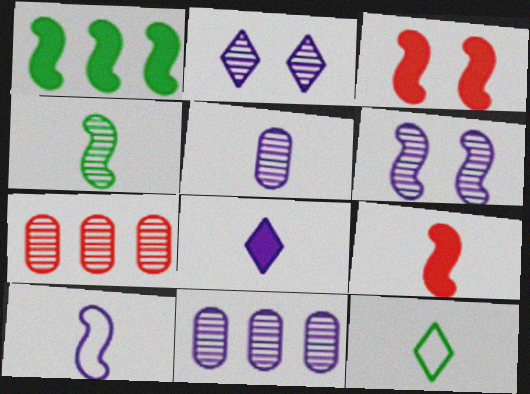[[2, 4, 7], 
[3, 11, 12], 
[4, 9, 10], 
[5, 8, 10], 
[5, 9, 12]]